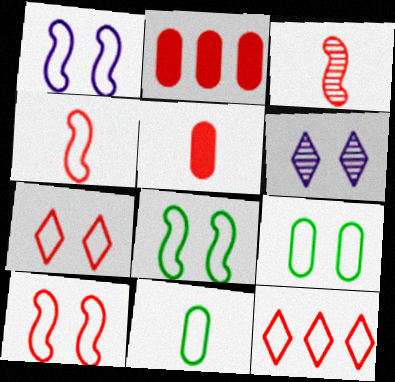[[1, 7, 9], 
[1, 8, 10], 
[1, 11, 12], 
[2, 3, 7]]